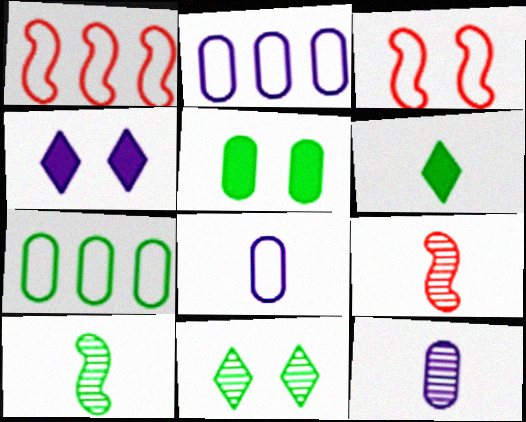[[4, 7, 9], 
[6, 8, 9]]